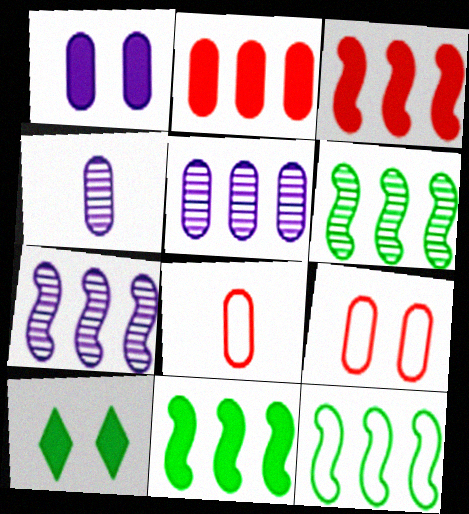[[3, 7, 12], 
[6, 11, 12], 
[7, 8, 10]]